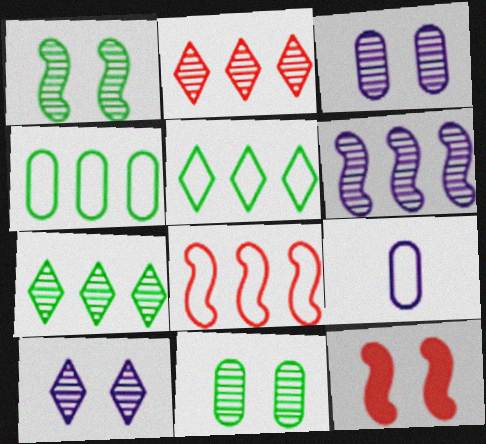[[7, 9, 12]]